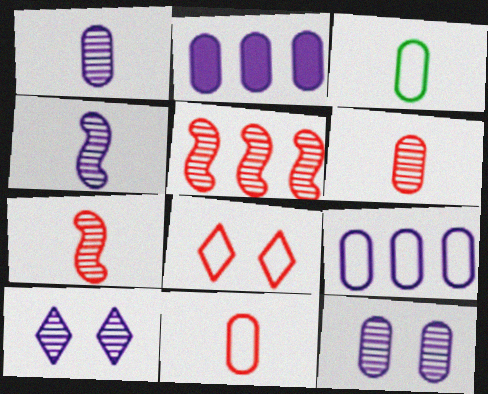[]